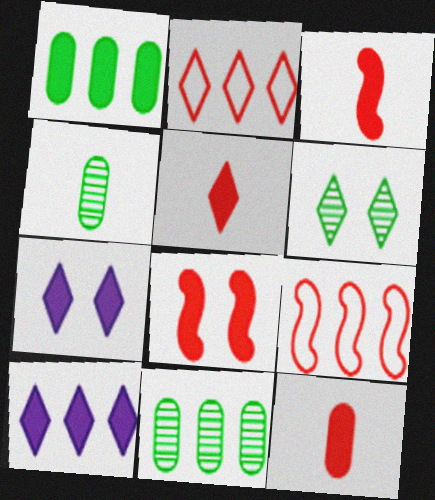[[1, 3, 7], 
[3, 5, 12], 
[4, 7, 9], 
[9, 10, 11]]